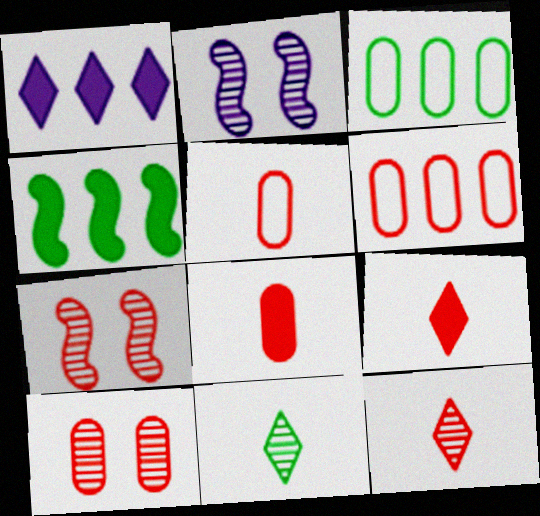[[2, 3, 9], 
[6, 7, 9], 
[6, 8, 10]]